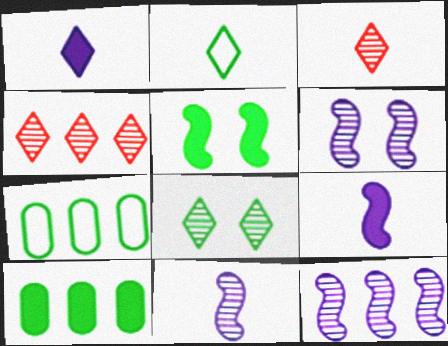[[1, 2, 3], 
[6, 11, 12]]